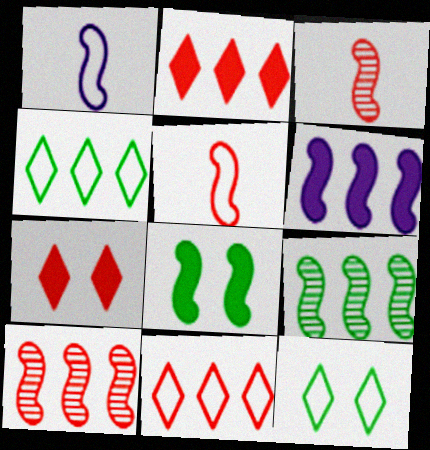[[1, 8, 10]]